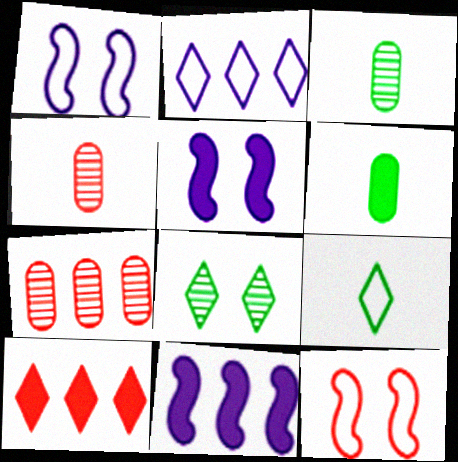[[1, 3, 10], 
[4, 10, 12], 
[5, 6, 10], 
[5, 7, 9]]